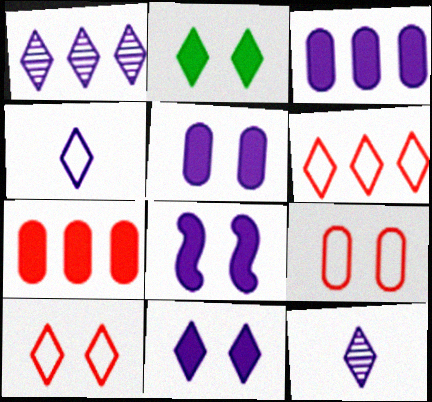[[1, 4, 11], 
[2, 6, 12], 
[5, 8, 11]]